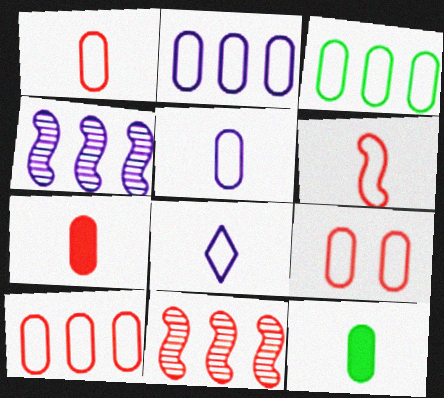[[1, 9, 10], 
[2, 3, 10], 
[3, 5, 9]]